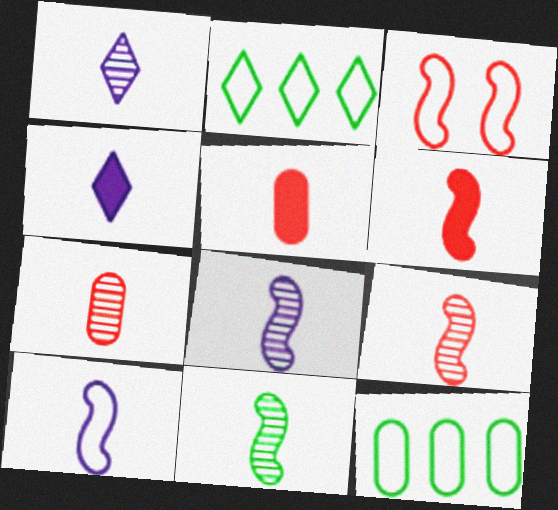[[1, 7, 11], 
[6, 10, 11], 
[8, 9, 11]]